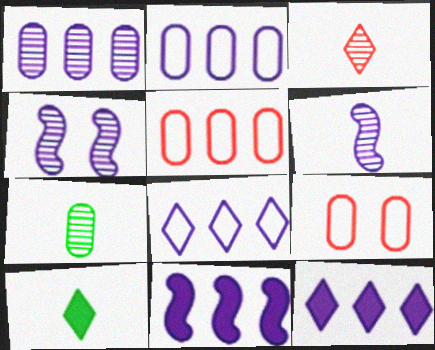[[1, 8, 11], 
[3, 6, 7], 
[4, 5, 10]]